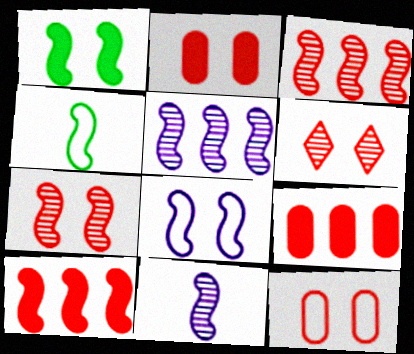[[1, 7, 8]]